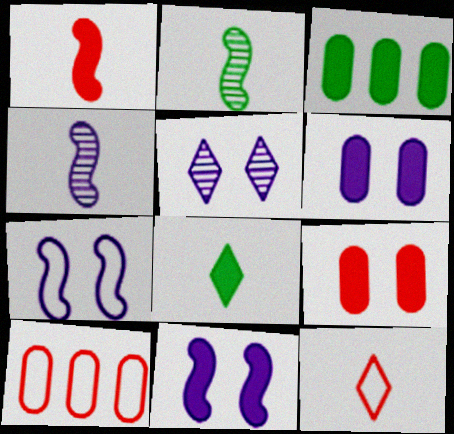[[5, 6, 7]]